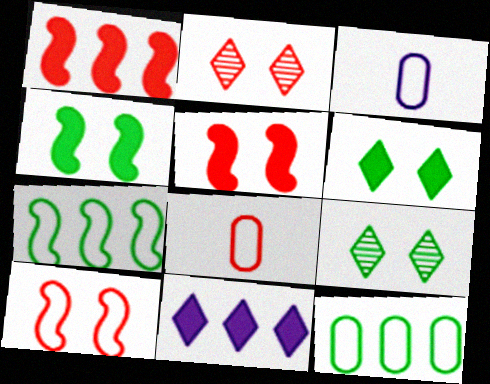[[1, 2, 8], 
[1, 3, 9]]